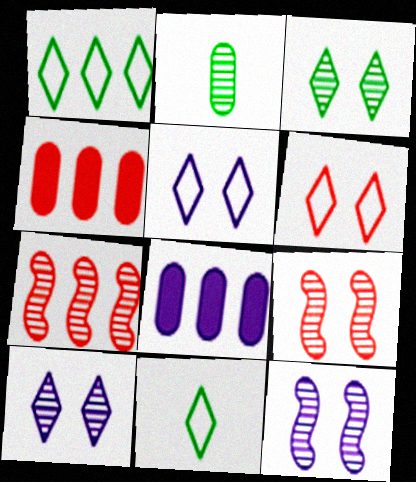[[1, 7, 8], 
[2, 7, 10], 
[4, 11, 12], 
[8, 9, 11]]